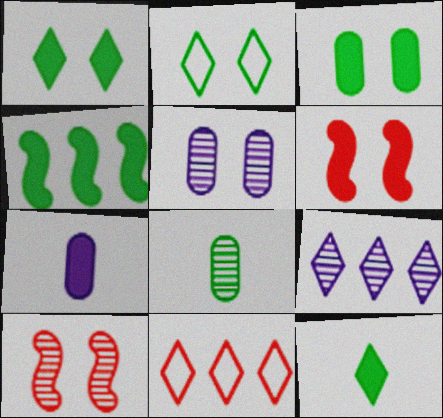[[2, 4, 8], 
[2, 5, 6], 
[3, 4, 12], 
[8, 9, 10]]